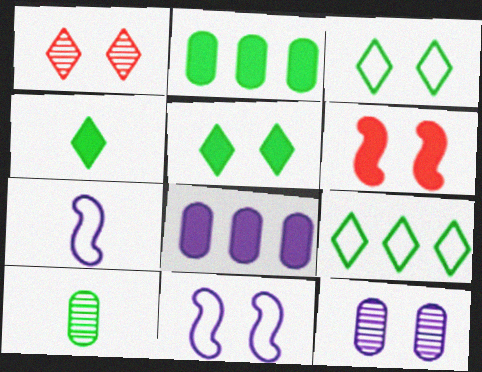[[1, 2, 7], 
[3, 6, 12], 
[4, 6, 8]]